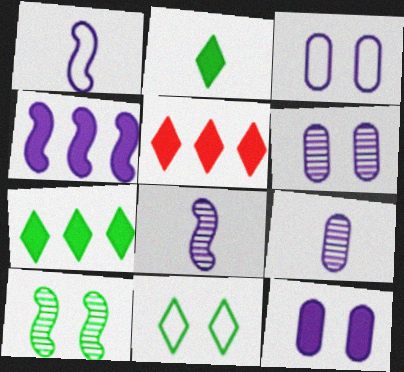[[3, 6, 12]]